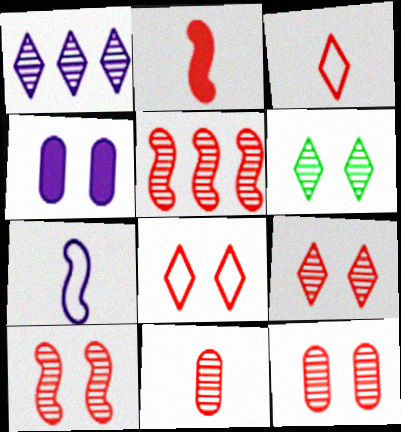[[1, 4, 7], 
[2, 3, 11], 
[5, 9, 11], 
[9, 10, 12]]